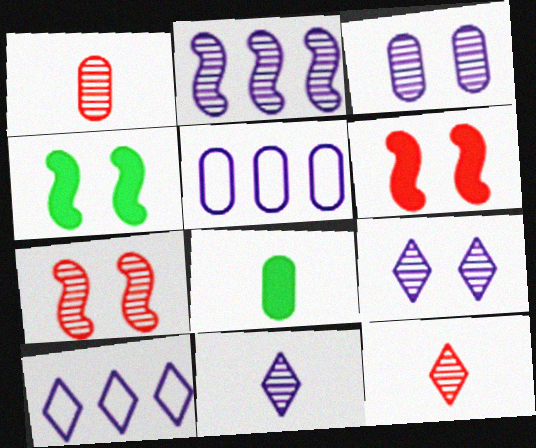[[1, 4, 10], 
[2, 3, 11], 
[4, 5, 12], 
[7, 8, 10]]